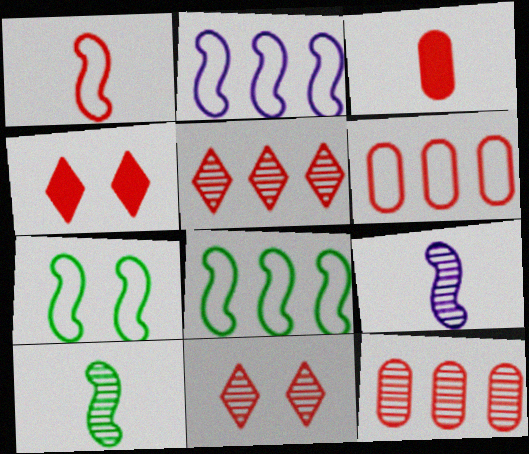[[1, 2, 7], 
[1, 4, 12]]